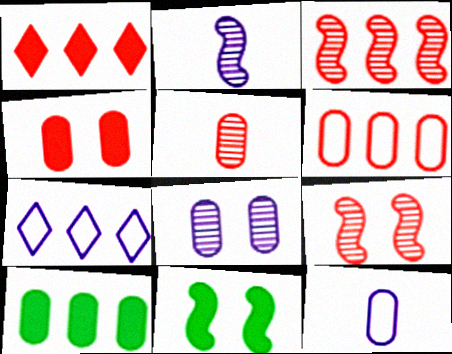[[1, 3, 6], 
[3, 7, 10], 
[4, 5, 6], 
[5, 7, 11]]